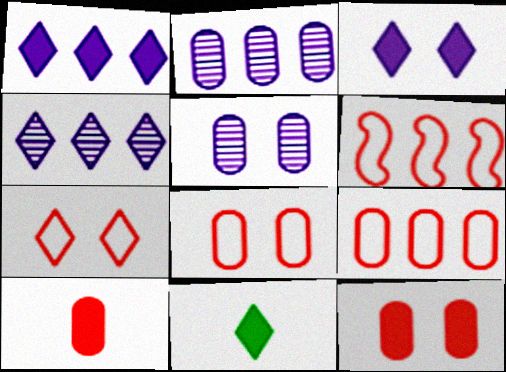[[4, 7, 11], 
[5, 6, 11]]